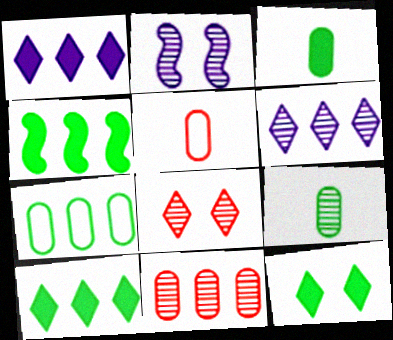[[2, 5, 10], 
[3, 4, 12]]